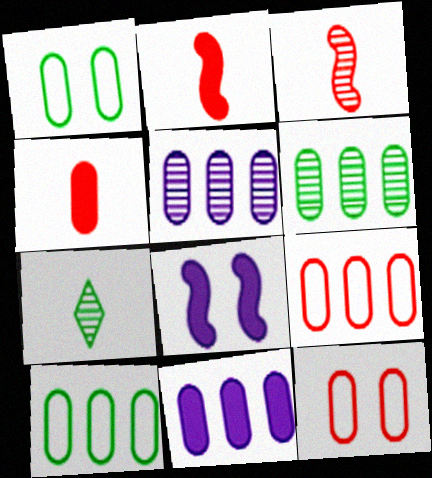[[1, 4, 5], 
[6, 9, 11], 
[7, 8, 9]]